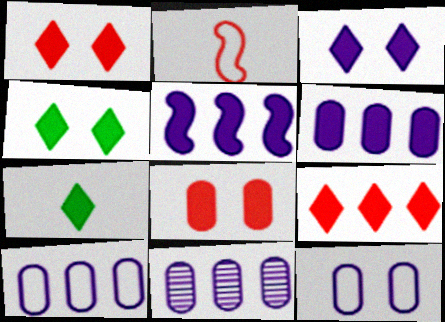[[1, 3, 4], 
[2, 4, 11], 
[3, 7, 9], 
[5, 7, 8], 
[6, 10, 11]]